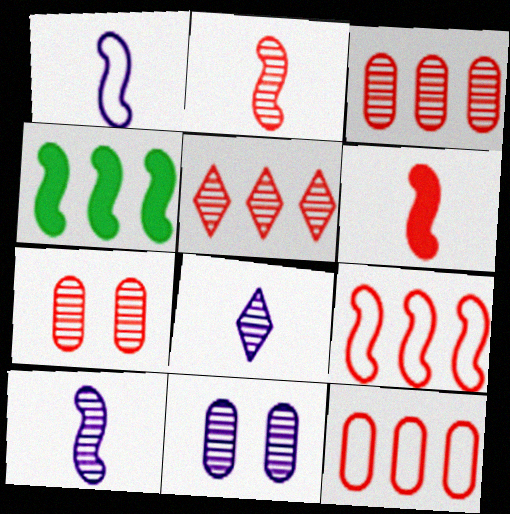[[2, 5, 7]]